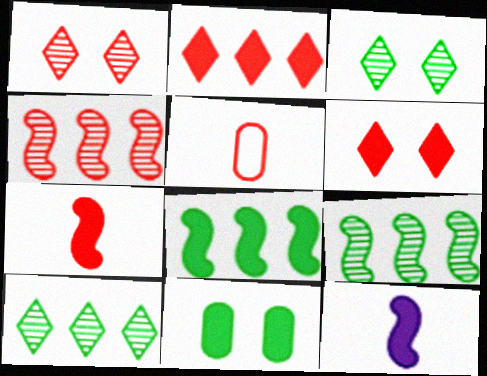[[2, 11, 12], 
[4, 5, 6]]